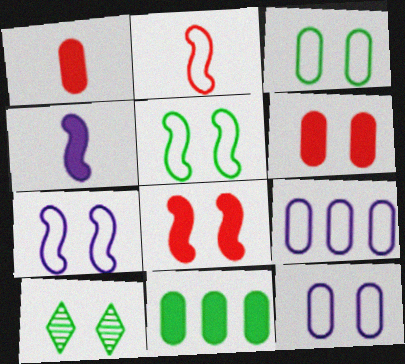[[6, 7, 10], 
[8, 10, 12]]